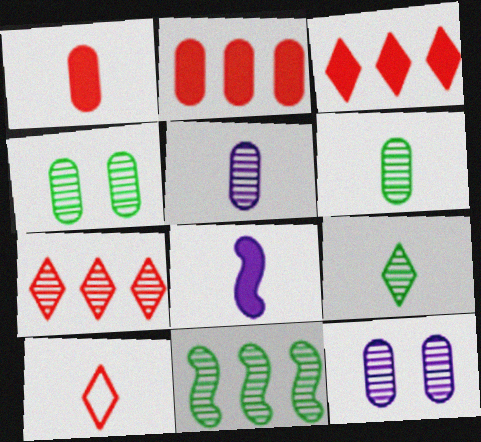[[4, 9, 11], 
[6, 8, 10]]